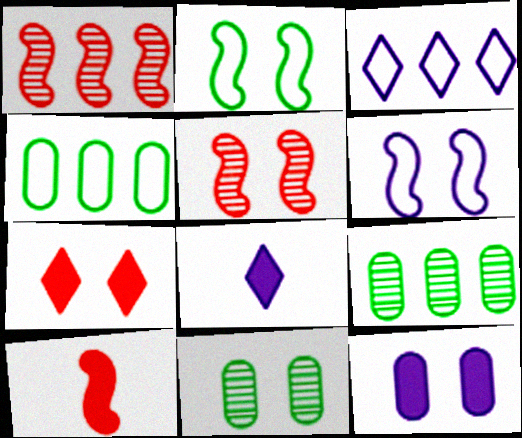[[3, 10, 11], 
[4, 5, 8], 
[6, 7, 11]]